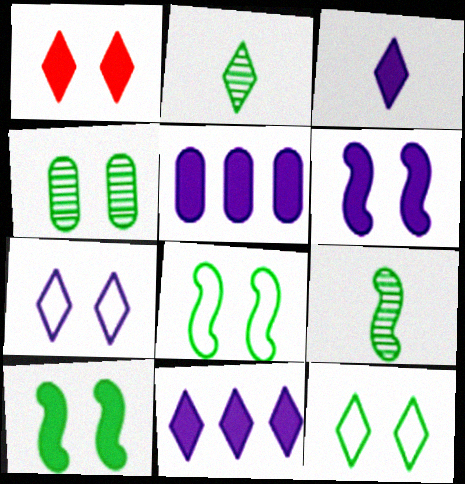[[3, 5, 6], 
[4, 10, 12]]